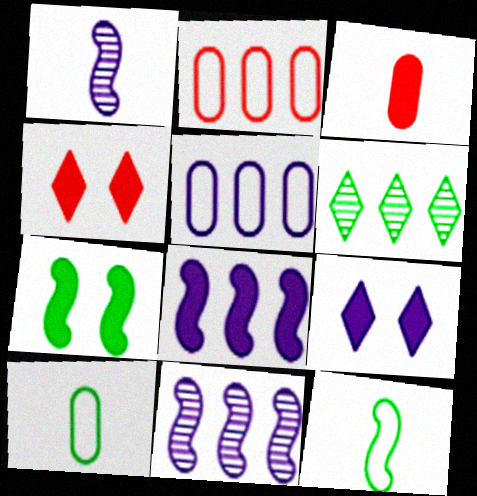[[1, 5, 9], 
[2, 6, 8], 
[4, 10, 11], 
[6, 7, 10]]